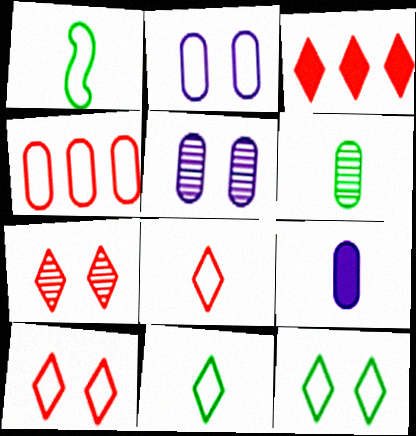[[1, 3, 5], 
[3, 7, 8]]